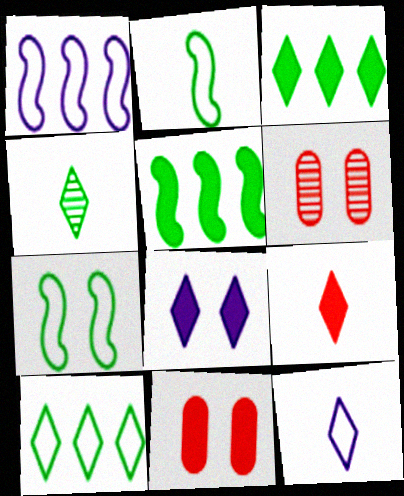[[1, 4, 11], 
[3, 8, 9], 
[4, 9, 12], 
[5, 6, 12], 
[6, 7, 8]]